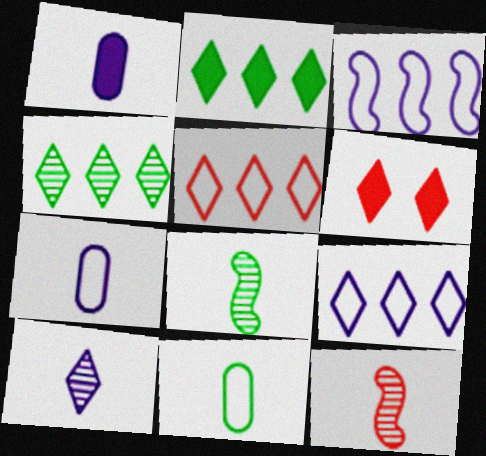[]